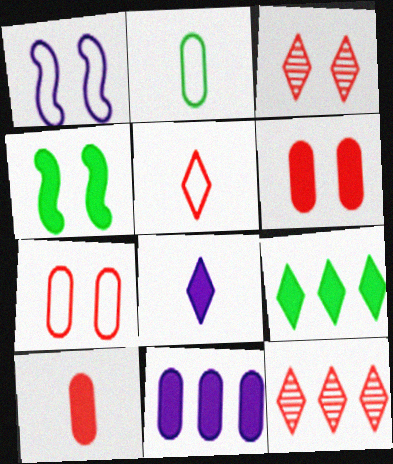[]